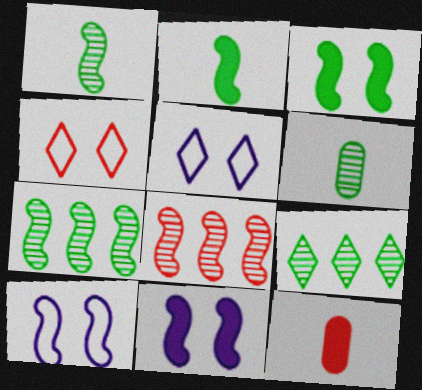[[2, 8, 10], 
[4, 8, 12], 
[5, 7, 12], 
[9, 10, 12]]